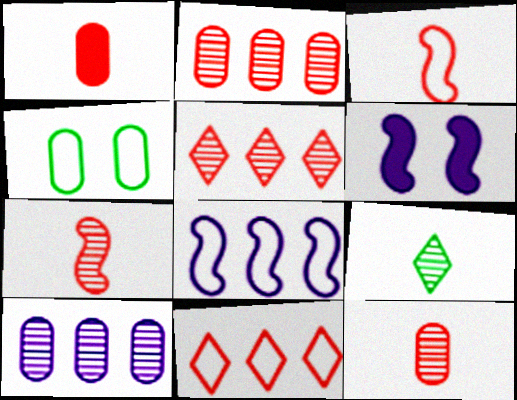[[1, 4, 10]]